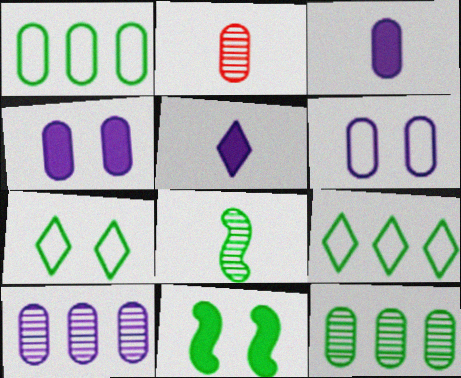[[1, 2, 4], 
[3, 6, 10]]